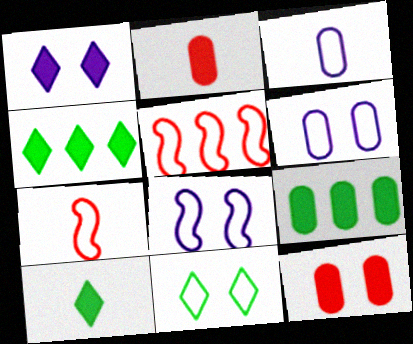[[3, 5, 11]]